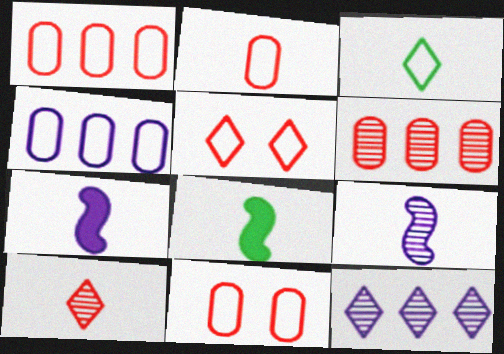[[1, 2, 11], 
[8, 11, 12]]